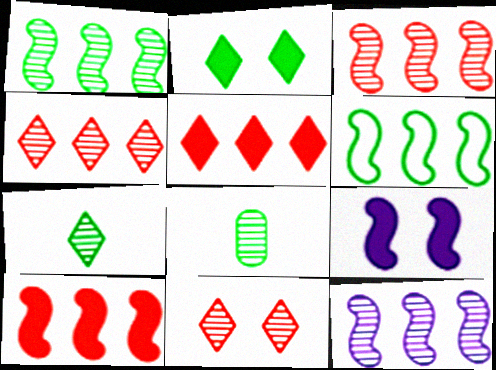[[1, 3, 12], 
[2, 6, 8], 
[6, 10, 12], 
[8, 11, 12]]